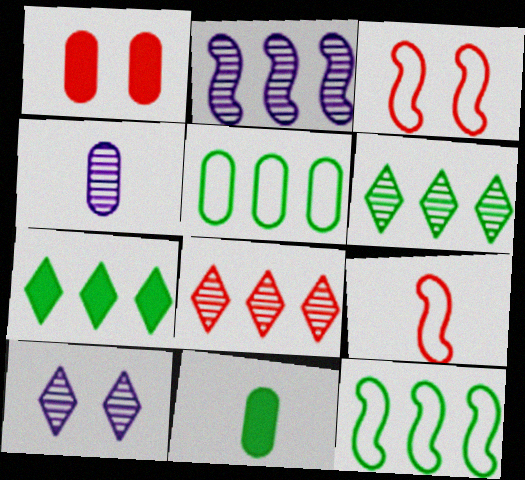[[1, 4, 5], 
[1, 8, 9], 
[2, 4, 10], 
[3, 4, 7]]